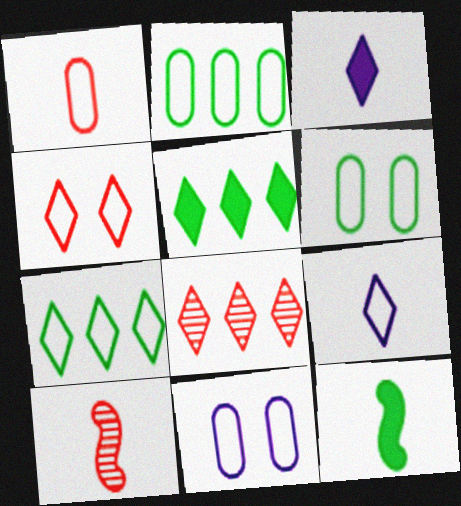[[1, 2, 11], 
[4, 7, 9], 
[5, 10, 11], 
[8, 11, 12]]